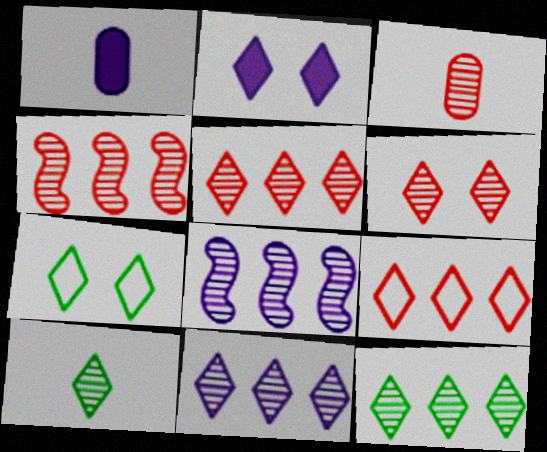[[1, 4, 7], 
[2, 6, 7], 
[2, 9, 10], 
[3, 4, 6], 
[5, 11, 12], 
[6, 10, 11]]